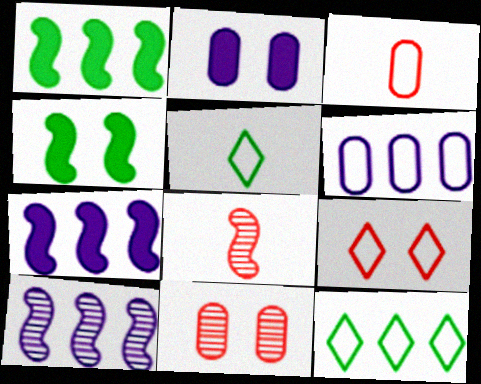[[2, 8, 12], 
[5, 7, 11]]